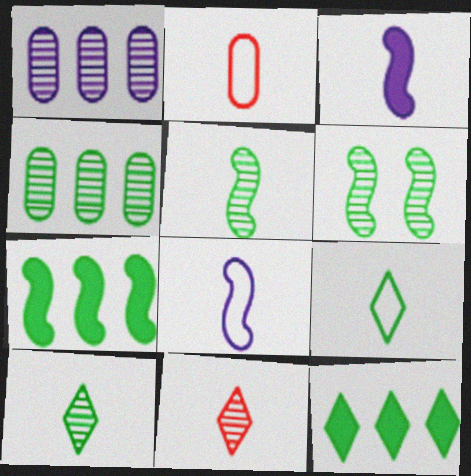[[1, 6, 11], 
[2, 3, 10], 
[2, 8, 9], 
[4, 6, 10]]